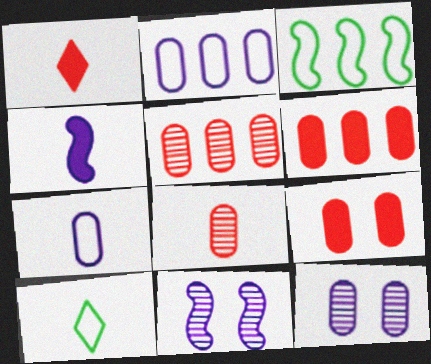[[1, 3, 12], 
[4, 8, 10], 
[6, 10, 11]]